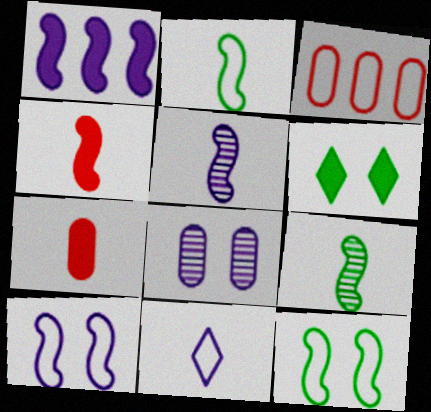[[1, 5, 10], 
[1, 6, 7], 
[1, 8, 11], 
[2, 4, 5], 
[3, 5, 6], 
[3, 11, 12], 
[7, 9, 11]]